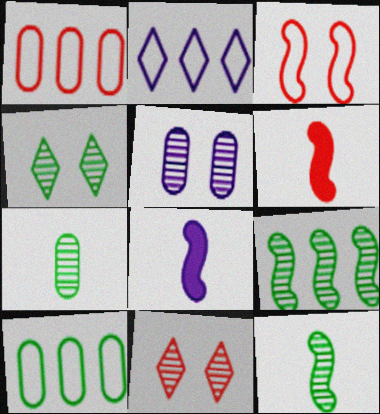[[1, 4, 8], 
[1, 6, 11], 
[2, 5, 8], 
[3, 8, 9], 
[4, 7, 9], 
[8, 10, 11]]